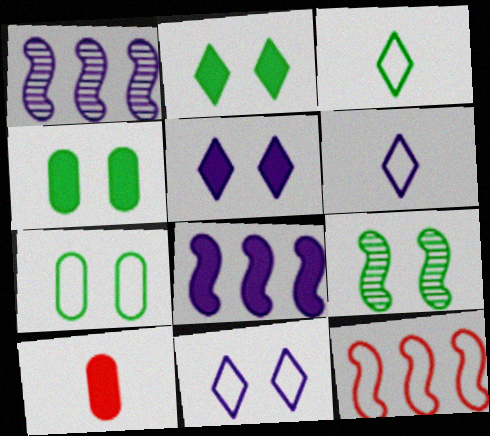[[2, 7, 9], 
[2, 8, 10], 
[6, 7, 12]]